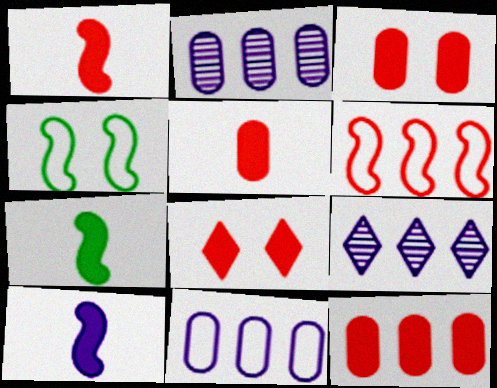[[1, 7, 10], 
[1, 8, 12], 
[3, 5, 12], 
[4, 5, 9]]